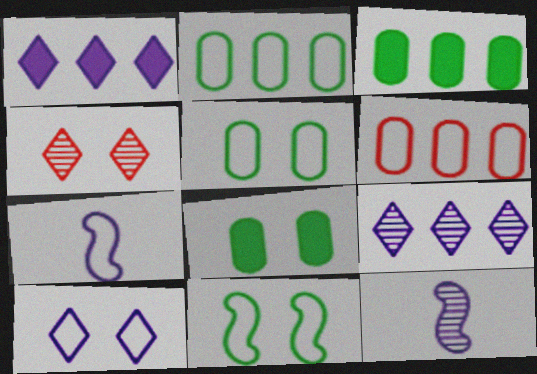[[3, 4, 7]]